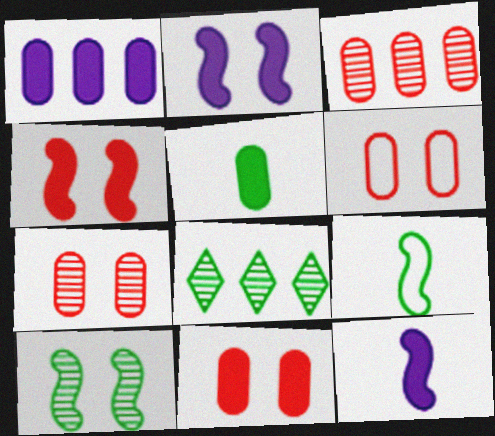[[1, 5, 11], 
[6, 7, 11], 
[6, 8, 12]]